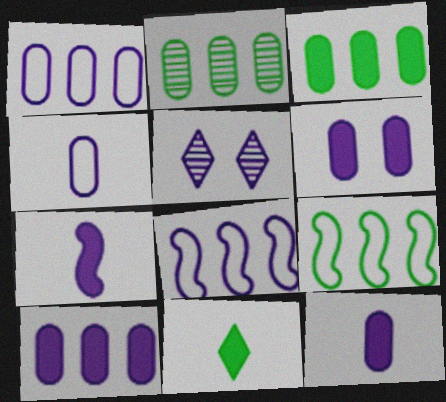[[1, 5, 7], 
[5, 8, 12], 
[6, 10, 12]]